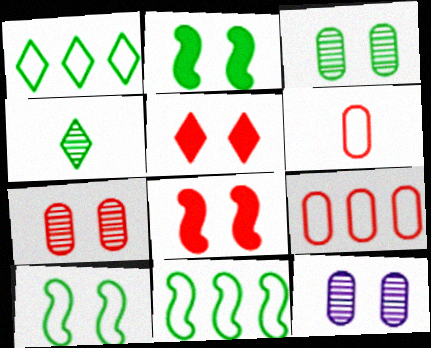[[3, 7, 12], 
[5, 10, 12]]